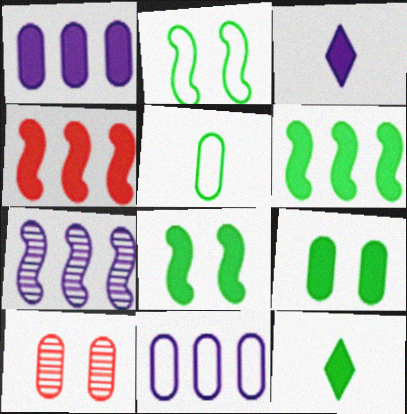[[1, 5, 10], 
[3, 4, 9], 
[6, 9, 12]]